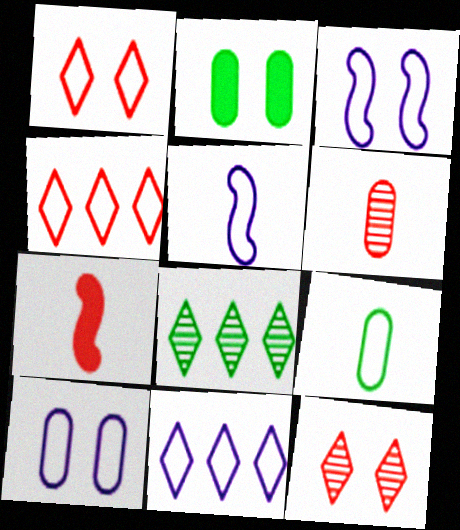[[2, 3, 12], 
[3, 4, 9], 
[5, 10, 11], 
[7, 8, 10]]